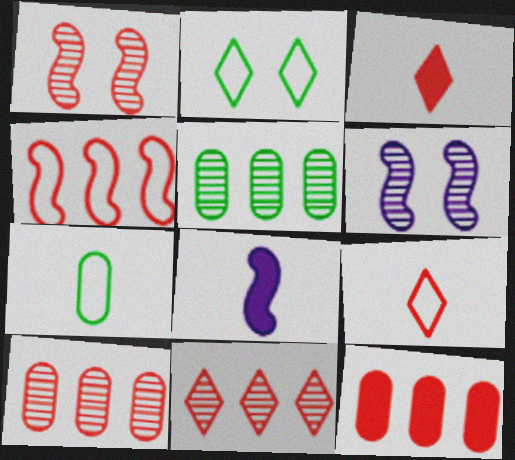[[1, 9, 12], 
[2, 8, 10], 
[4, 11, 12]]